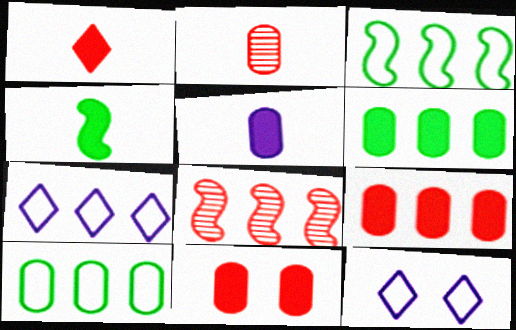[[1, 4, 5], 
[5, 6, 11], 
[6, 7, 8]]